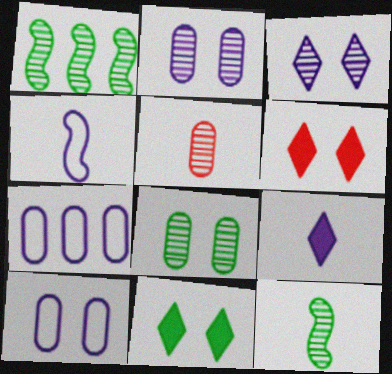[[1, 3, 5], 
[6, 7, 12]]